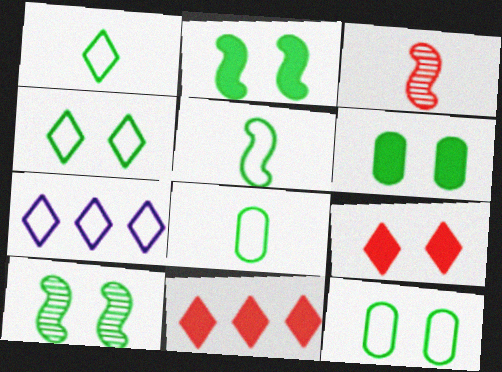[[1, 5, 8], 
[3, 6, 7], 
[4, 6, 10]]